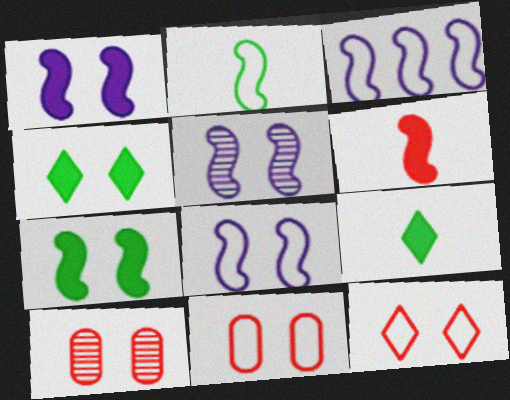[[1, 5, 8], 
[3, 9, 10], 
[4, 5, 11], 
[4, 8, 10]]